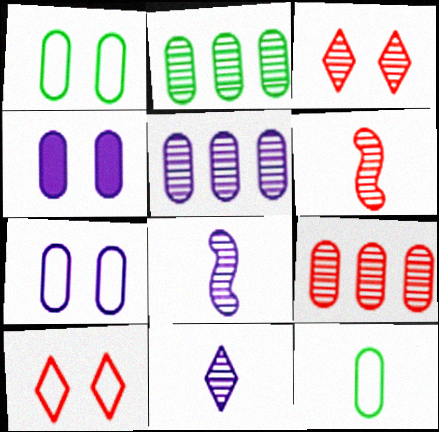[[2, 3, 8], 
[2, 5, 9], 
[3, 6, 9], 
[4, 9, 12]]